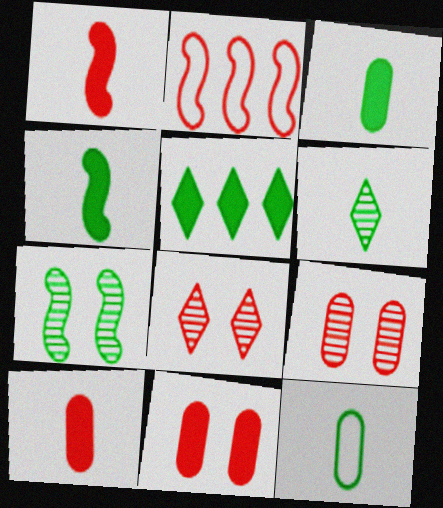[[2, 8, 10], 
[4, 6, 12], 
[5, 7, 12]]